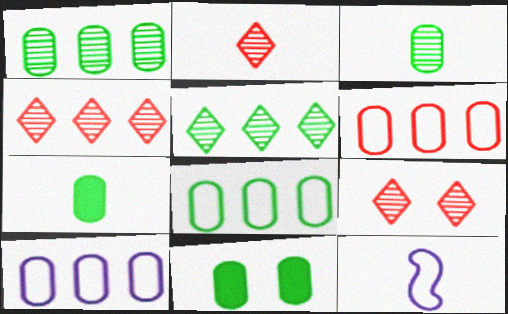[[2, 4, 9], 
[2, 7, 12], 
[3, 8, 11], 
[4, 11, 12], 
[6, 8, 10]]